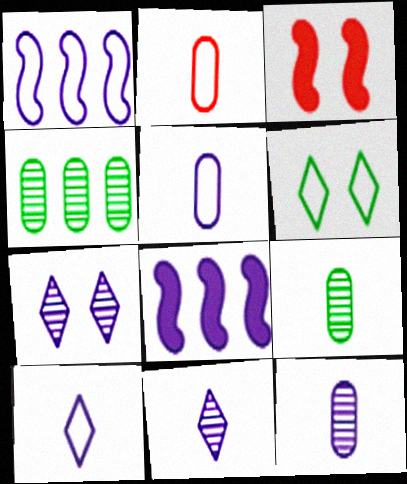[[1, 2, 6], 
[3, 4, 10], 
[5, 7, 8]]